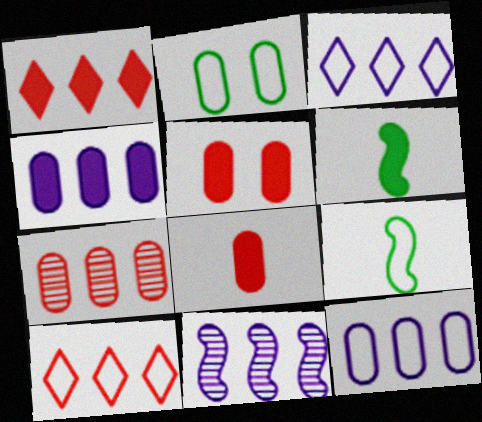[[3, 4, 11]]